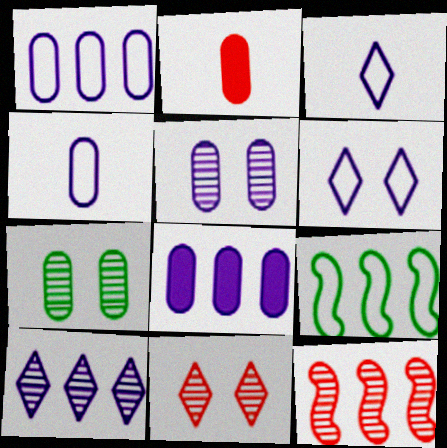[[1, 2, 7], 
[4, 5, 8]]